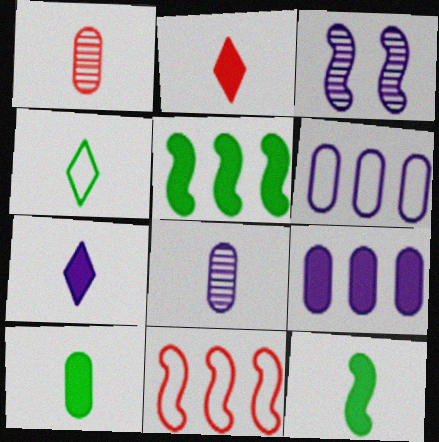[[3, 6, 7], 
[3, 11, 12]]